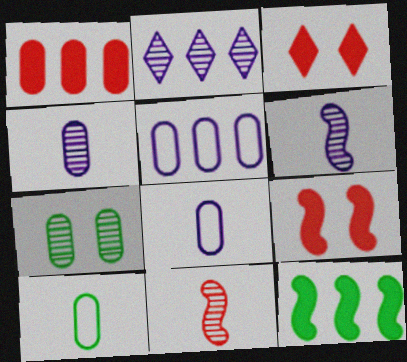[[1, 7, 8], 
[2, 7, 11], 
[2, 9, 10]]